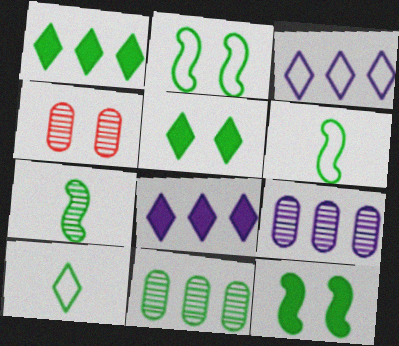[[4, 6, 8], 
[5, 6, 11], 
[10, 11, 12]]